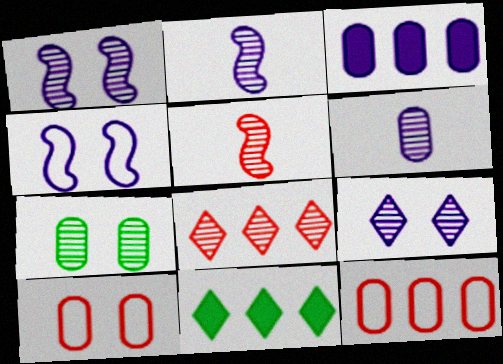[[2, 7, 8], 
[2, 10, 11]]